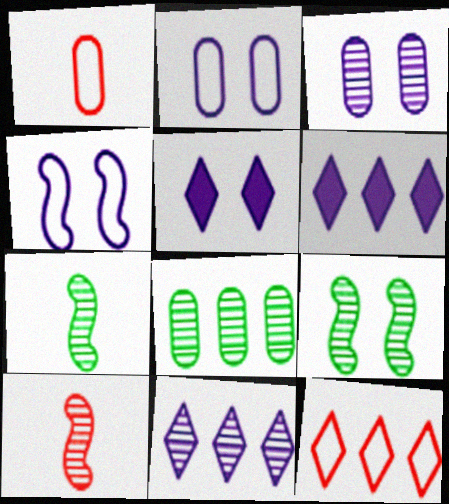[[1, 6, 9], 
[3, 4, 5]]